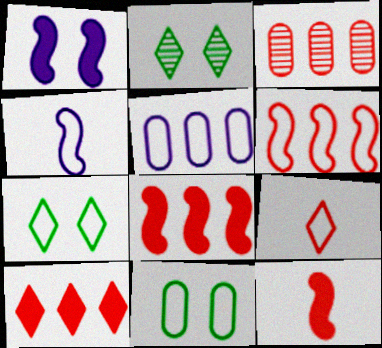[[2, 5, 12], 
[3, 6, 10]]